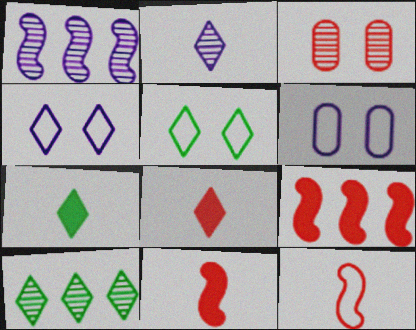[[4, 8, 10], 
[5, 7, 10], 
[6, 10, 11]]